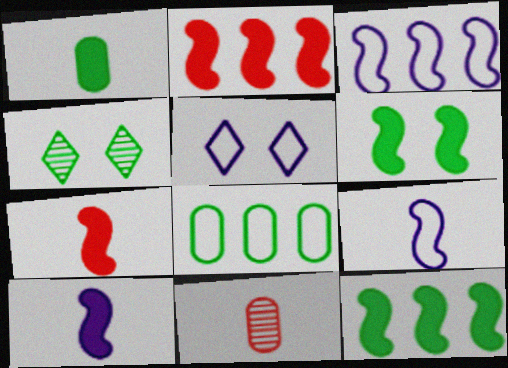[[2, 6, 10], 
[5, 11, 12]]